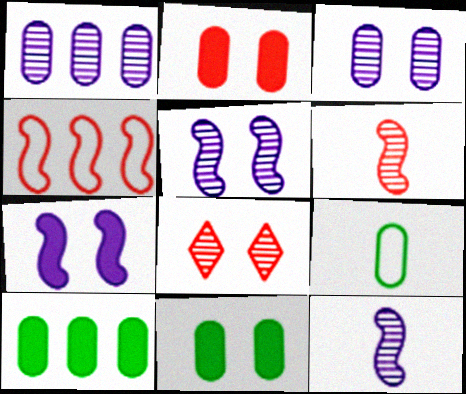[[1, 2, 9]]